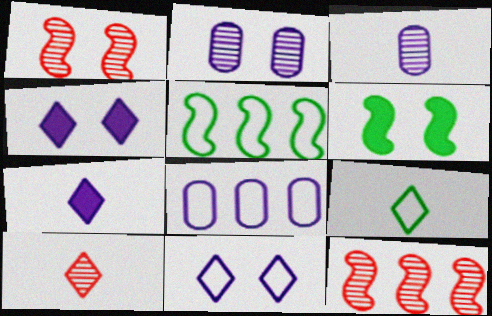[[6, 8, 10], 
[7, 9, 10]]